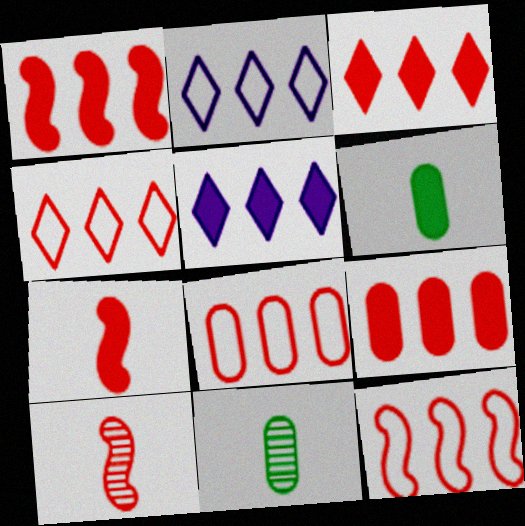[[1, 3, 9], 
[4, 8, 12]]